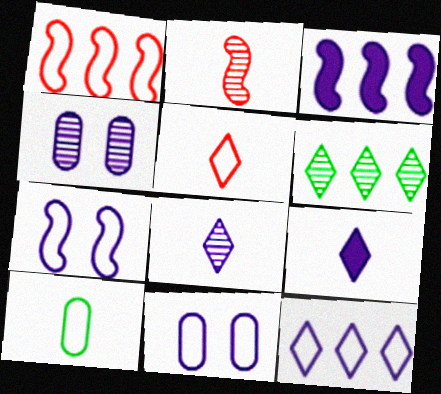[[2, 4, 6], 
[2, 9, 10], 
[3, 8, 11]]